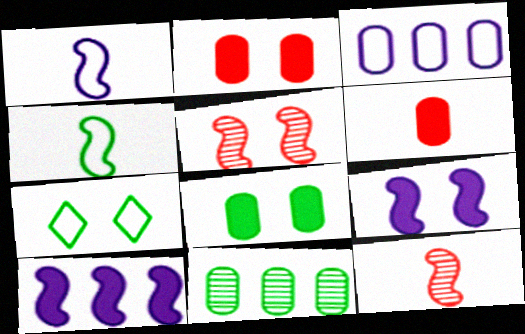[[4, 5, 10]]